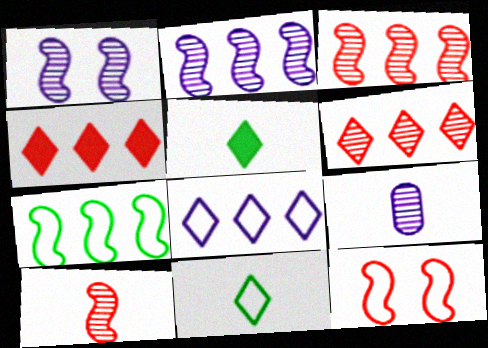[]